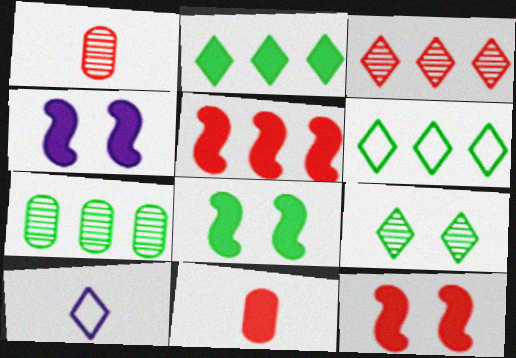[[1, 4, 6], 
[2, 4, 11], 
[4, 8, 12], 
[7, 10, 12]]